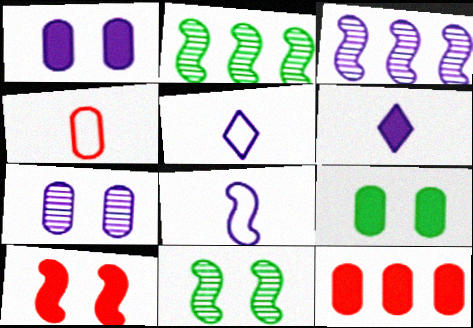[[1, 3, 5], 
[2, 8, 10], 
[5, 11, 12]]